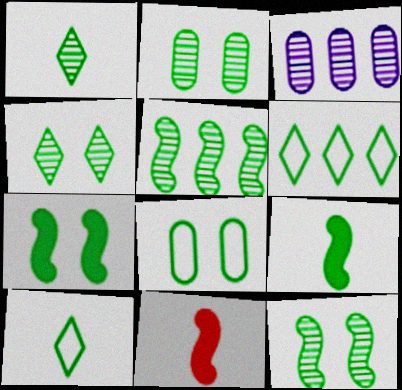[[1, 2, 5], 
[2, 4, 12], 
[2, 6, 9], 
[4, 7, 8]]